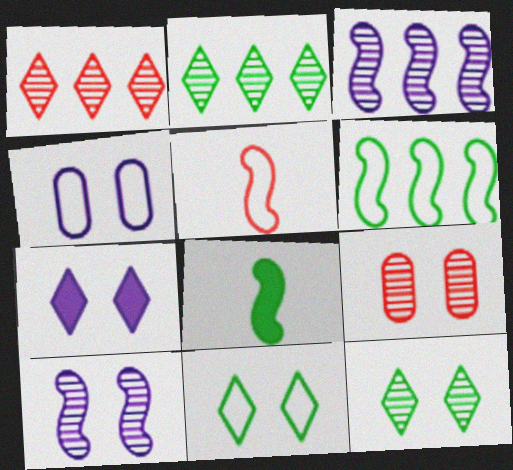[[1, 4, 8], 
[4, 7, 10], 
[9, 10, 12]]